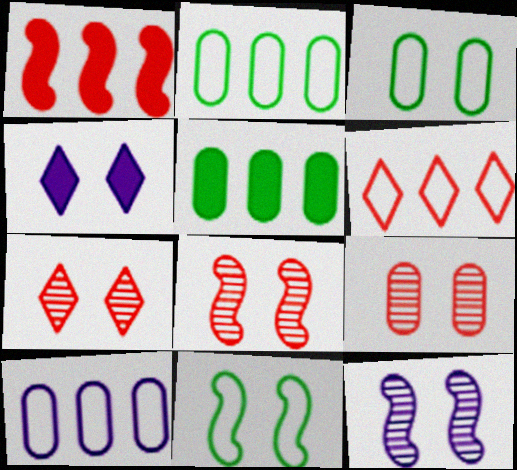[[3, 4, 8], 
[4, 9, 11], 
[7, 8, 9]]